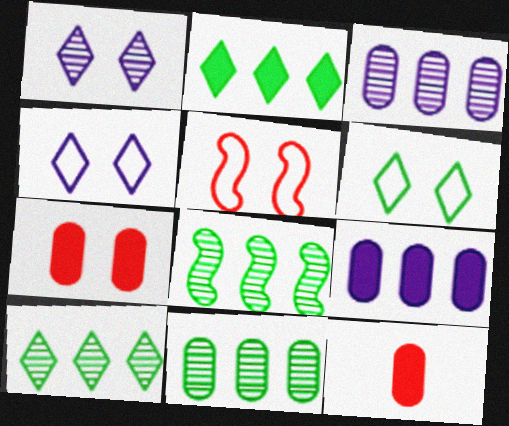[[4, 8, 12], 
[8, 10, 11]]